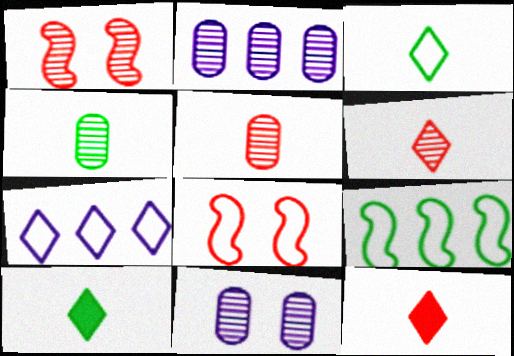[[2, 8, 10], 
[9, 11, 12]]